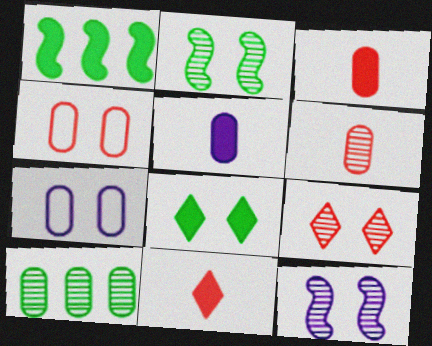[[3, 7, 10], 
[4, 5, 10], 
[4, 8, 12]]